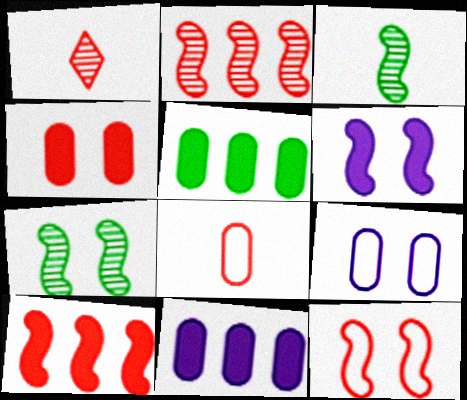[[6, 7, 12]]